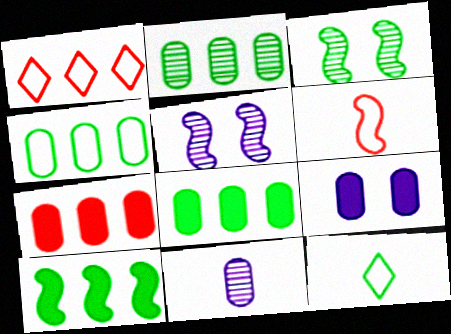[[2, 4, 8], 
[3, 8, 12], 
[5, 6, 10], 
[5, 7, 12]]